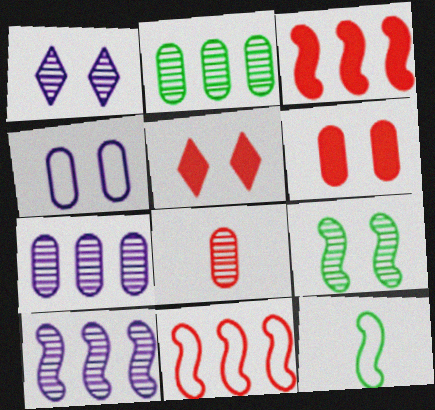[[4, 5, 9], 
[5, 7, 12], 
[5, 8, 11]]